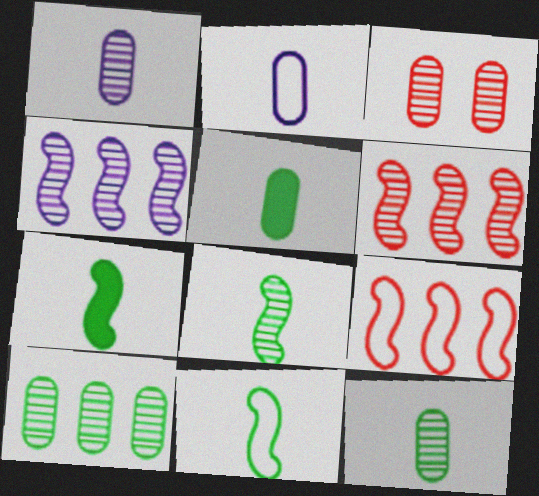[[1, 3, 10], 
[7, 8, 11]]